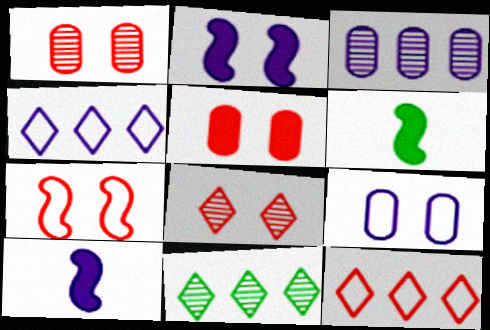[[1, 4, 6], 
[5, 7, 8]]